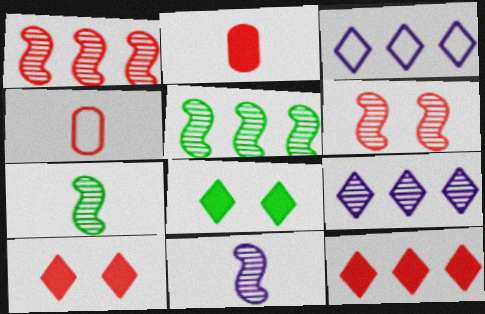[[1, 4, 10], 
[4, 6, 12], 
[5, 6, 11]]